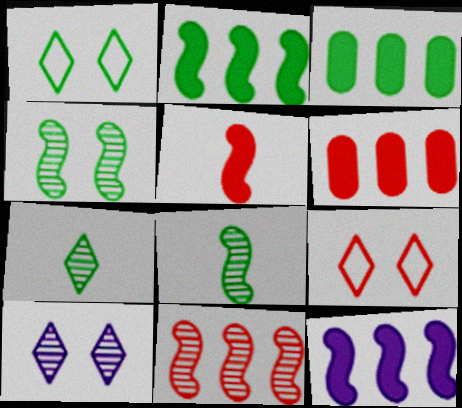[[1, 3, 8]]